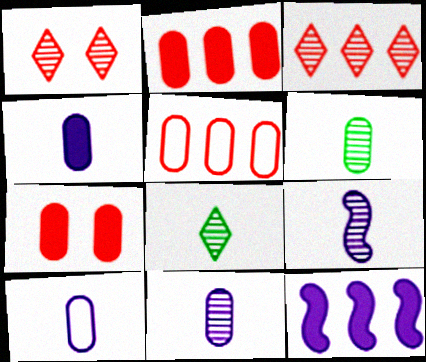[[4, 10, 11]]